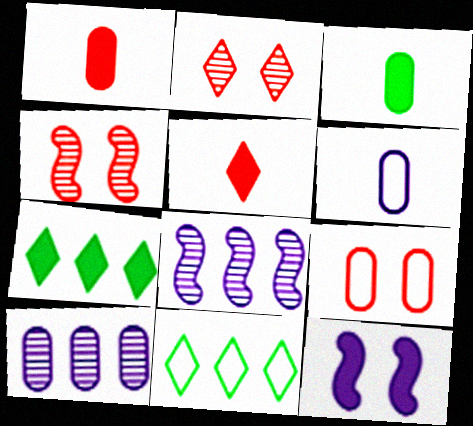[[1, 7, 12], 
[3, 9, 10], 
[4, 6, 7]]